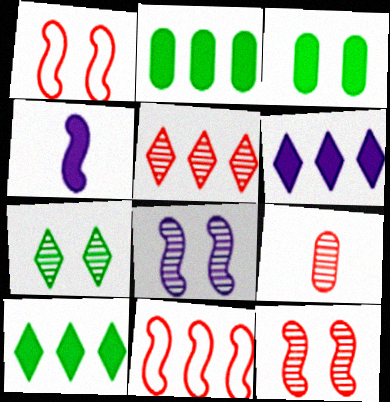[[5, 9, 12]]